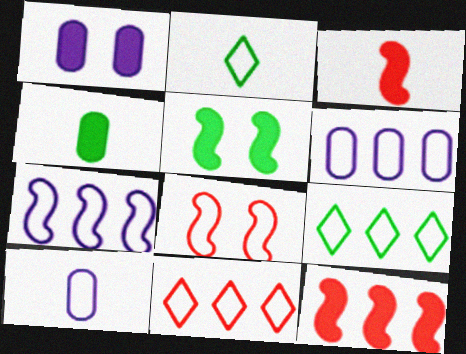[[2, 6, 8], 
[8, 9, 10]]